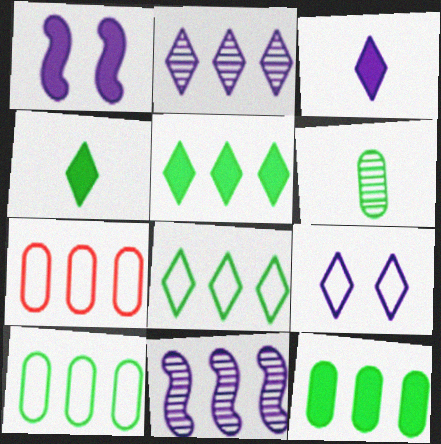[[2, 3, 9], 
[5, 7, 11]]